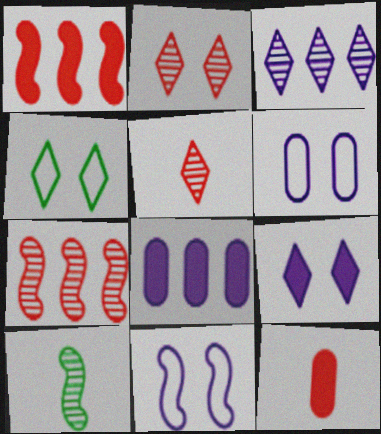[[1, 10, 11], 
[2, 4, 9]]